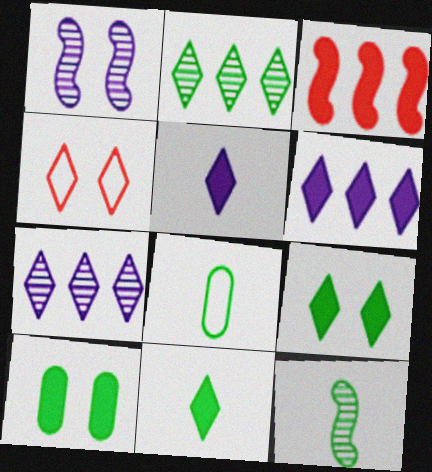[[1, 4, 10], 
[2, 4, 5], 
[3, 5, 10], 
[4, 7, 11], 
[8, 11, 12]]